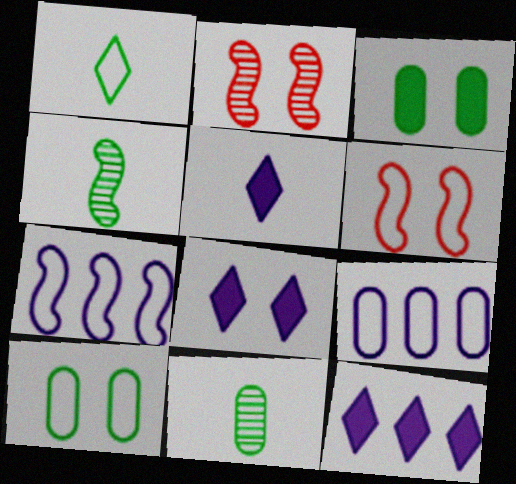[[1, 6, 9], 
[2, 8, 10], 
[5, 8, 12], 
[6, 11, 12]]